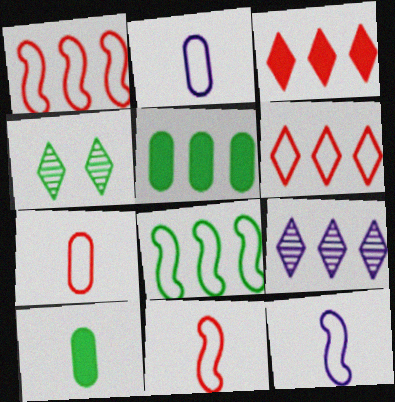[[1, 5, 9], 
[4, 8, 10]]